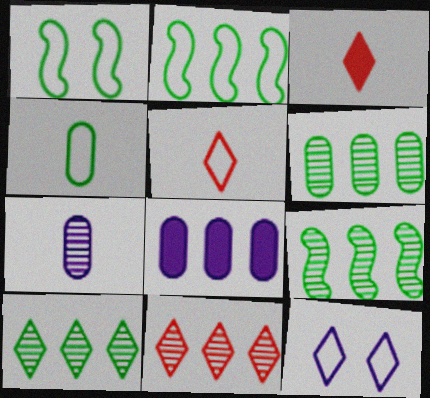[[2, 8, 11], 
[3, 10, 12], 
[6, 9, 10]]